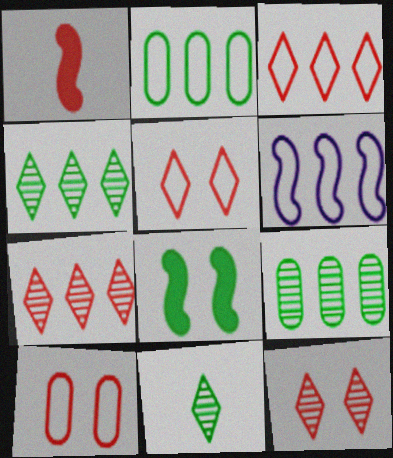[[1, 7, 10], 
[2, 3, 6], 
[2, 8, 11]]